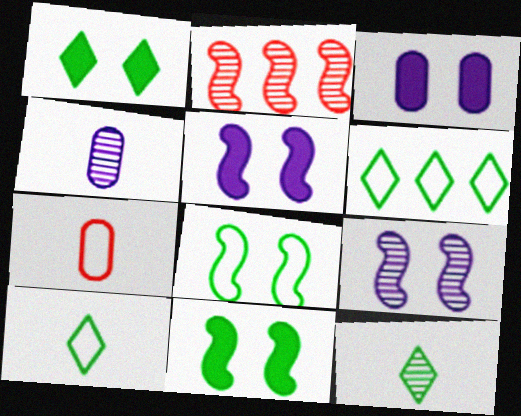[[1, 6, 12], 
[2, 3, 10]]